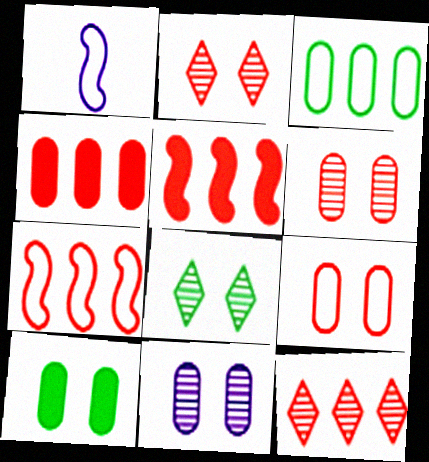[[1, 4, 8], 
[1, 10, 12], 
[4, 7, 12], 
[9, 10, 11]]